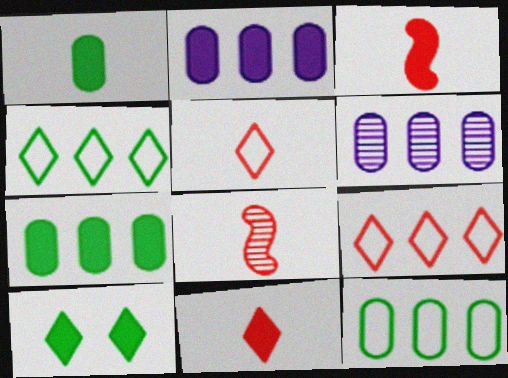[[2, 3, 10]]